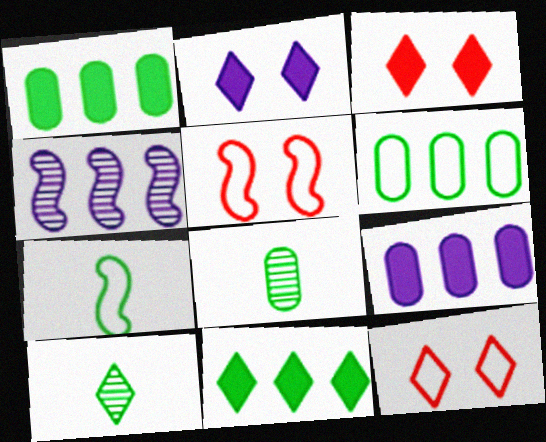[[5, 9, 10]]